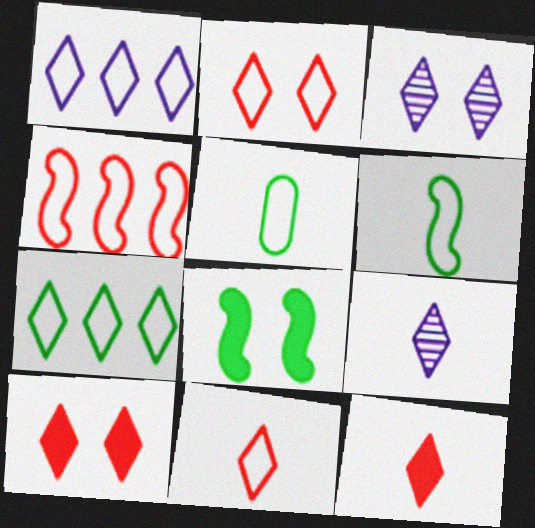[[3, 7, 12], 
[7, 9, 10]]